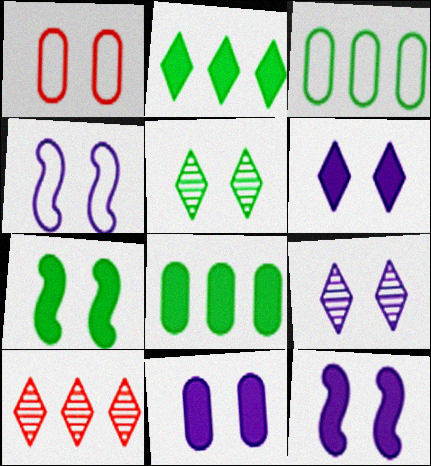[[1, 5, 12], 
[1, 7, 9], 
[4, 9, 11], 
[6, 11, 12]]